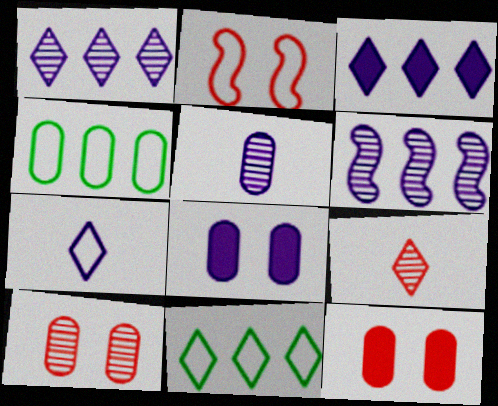[[2, 4, 7], 
[4, 5, 12], 
[6, 7, 8]]